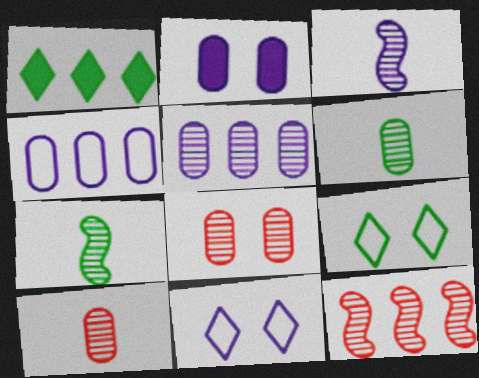[[1, 4, 12], 
[5, 6, 8]]